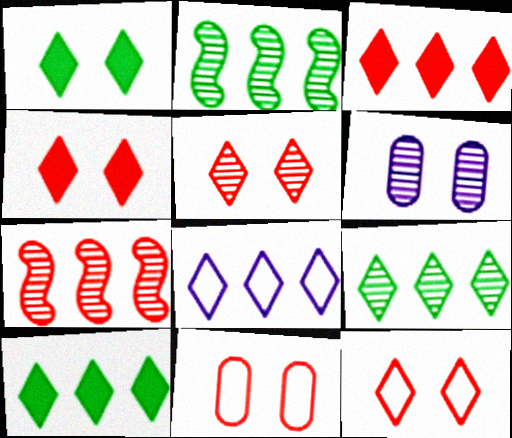[[3, 8, 9], 
[4, 5, 12]]